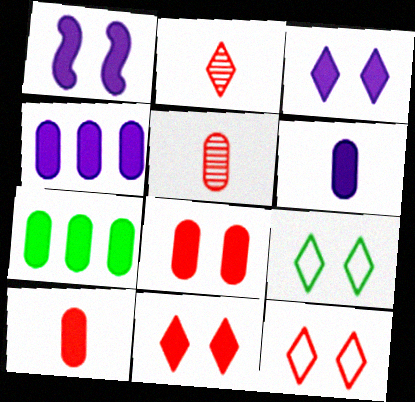[[6, 7, 8]]